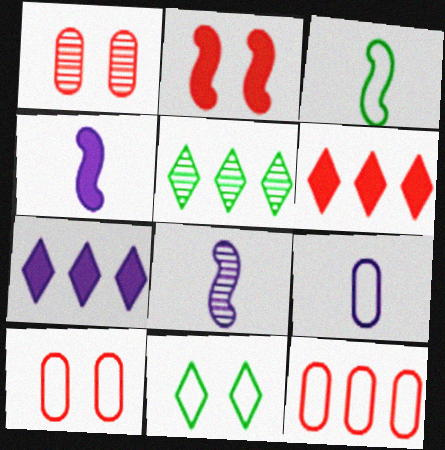[[1, 3, 7], 
[1, 5, 8], 
[2, 5, 9], 
[4, 5, 10]]